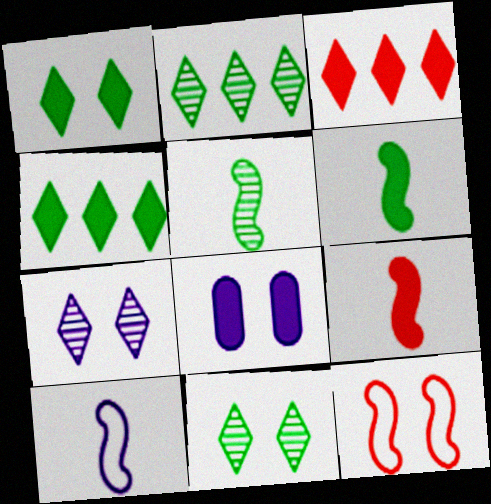[[3, 6, 8], 
[4, 8, 9], 
[5, 9, 10], 
[8, 11, 12]]